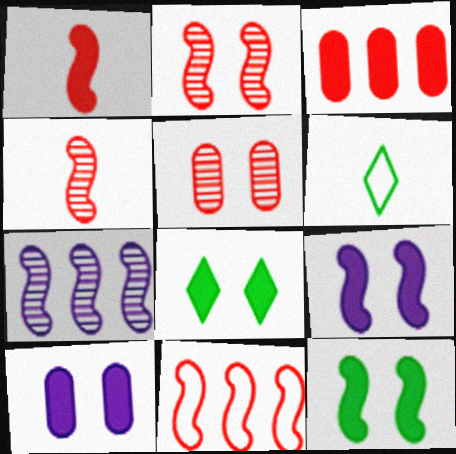[[1, 2, 11]]